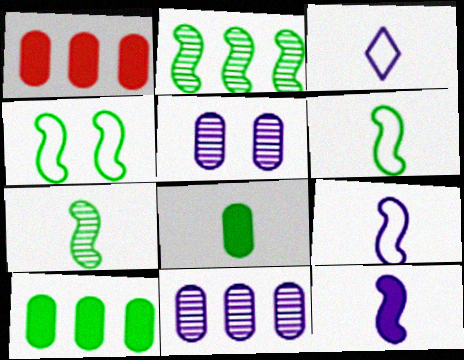[]